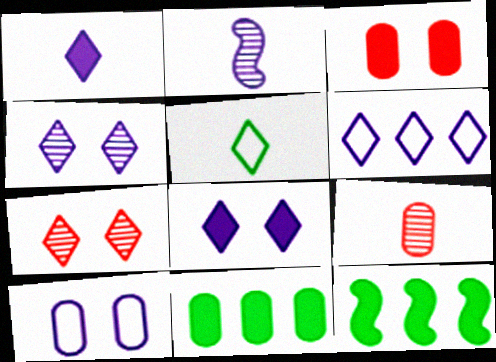[[1, 3, 12], 
[1, 4, 6], 
[9, 10, 11]]